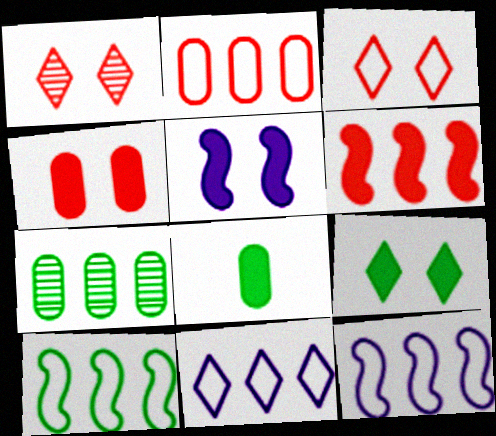[[1, 8, 12], 
[2, 10, 11], 
[4, 5, 9], 
[6, 7, 11]]